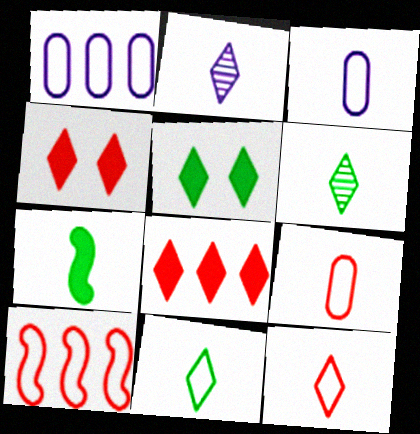[[2, 7, 9]]